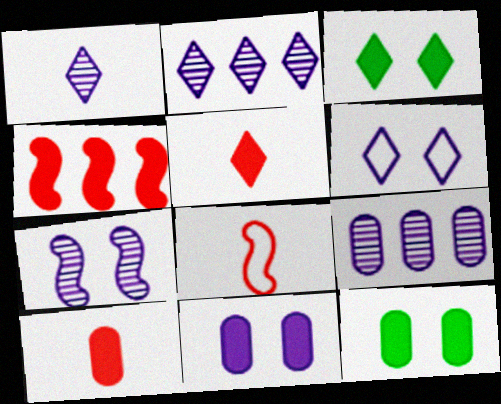[[1, 7, 9], 
[2, 8, 12], 
[3, 8, 9], 
[6, 7, 11]]